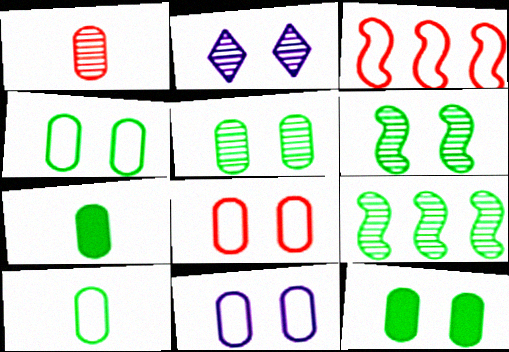[[1, 2, 9], 
[2, 3, 7], 
[4, 5, 12], 
[4, 8, 11]]